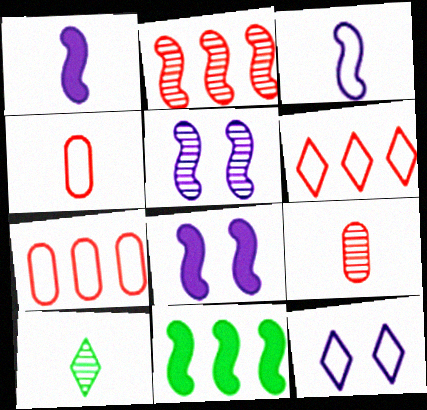[[1, 4, 10], 
[7, 8, 10], 
[9, 11, 12]]